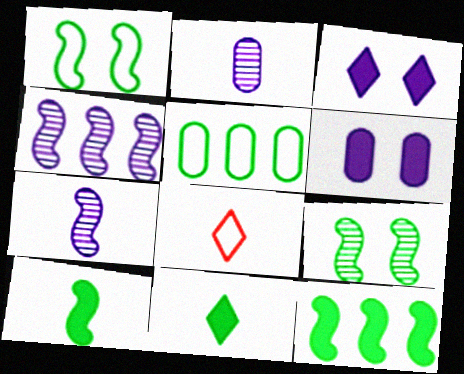[[2, 8, 10], 
[5, 9, 11]]